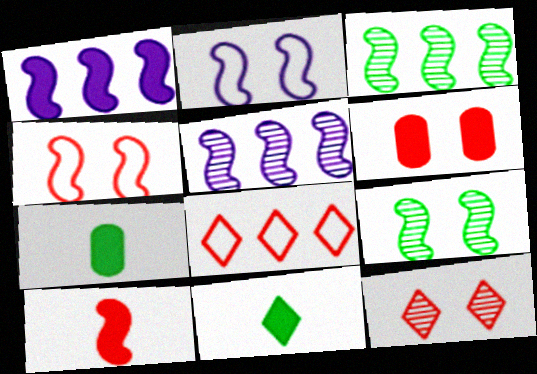[[1, 6, 11], 
[2, 3, 10], 
[4, 6, 12]]